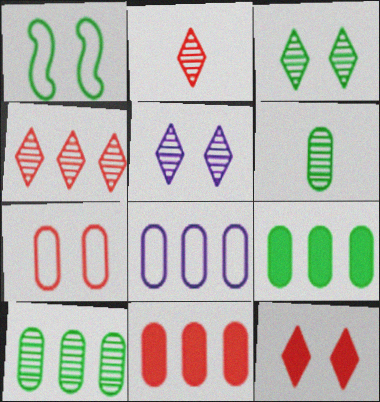[[8, 10, 11]]